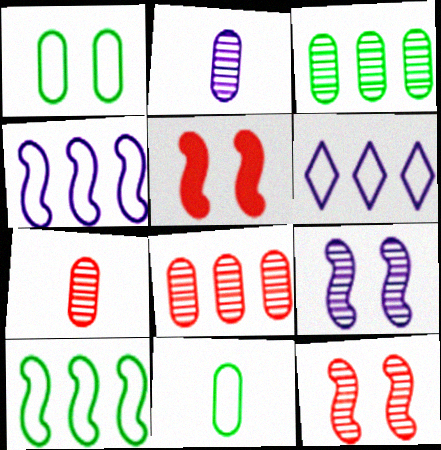[]